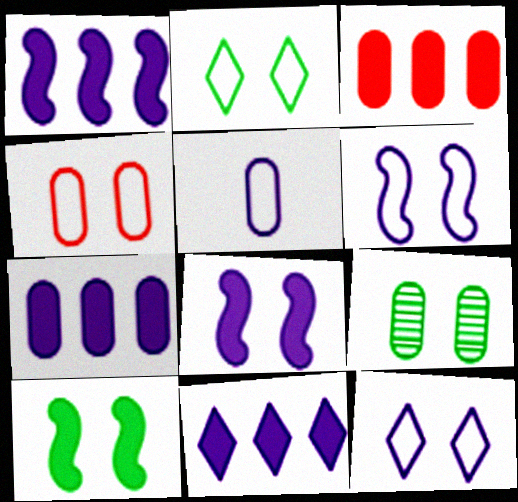[[1, 7, 11], 
[2, 4, 6], 
[2, 9, 10], 
[3, 5, 9]]